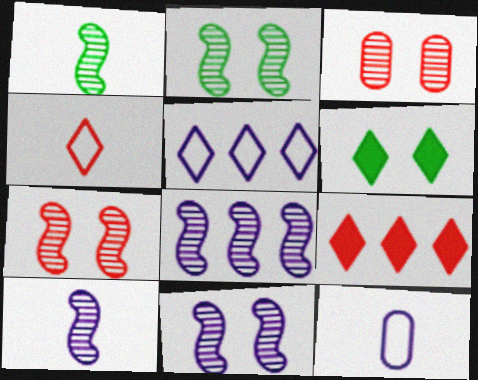[[1, 7, 8], 
[2, 7, 11], 
[2, 9, 12], 
[8, 10, 11]]